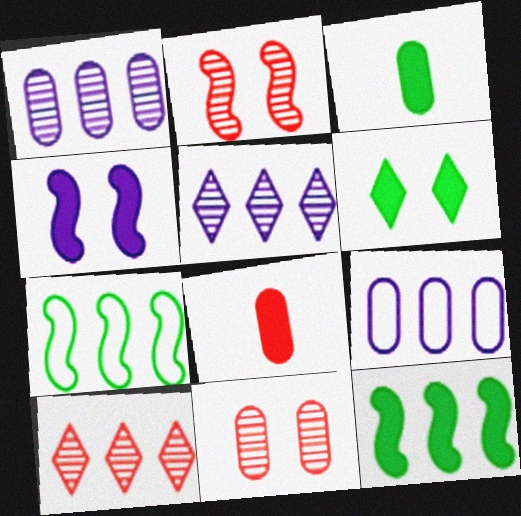[[3, 6, 12], 
[3, 9, 11], 
[9, 10, 12]]